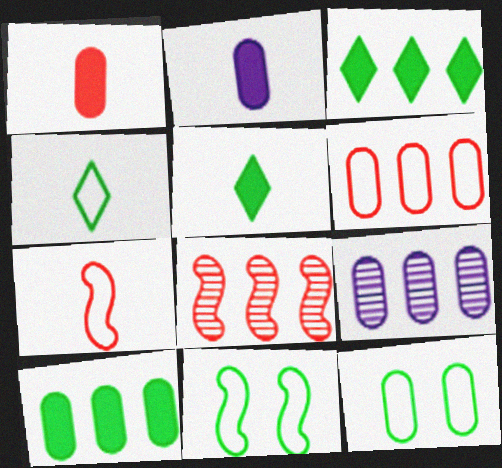[[1, 9, 12], 
[6, 9, 10]]